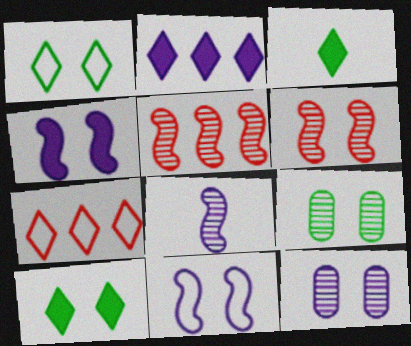[]